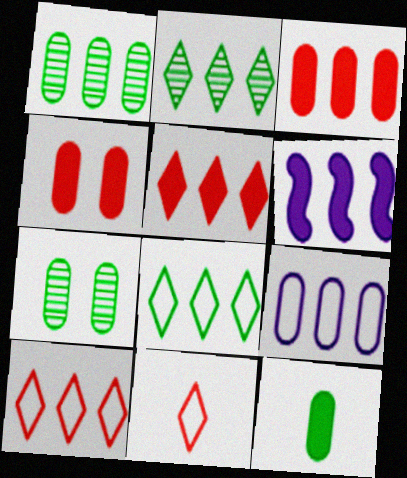[[1, 3, 9], 
[1, 6, 10], 
[6, 7, 11]]